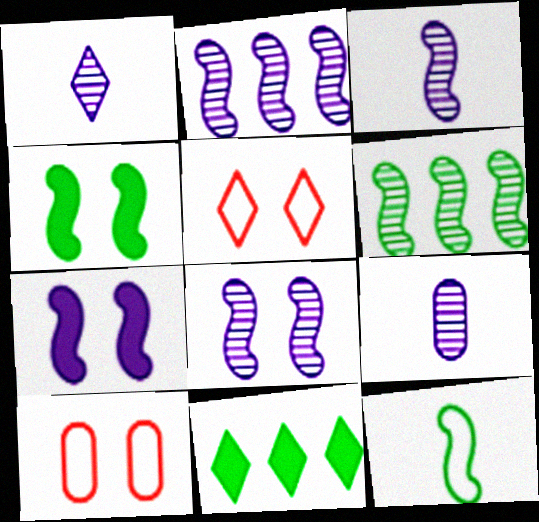[[1, 3, 9], 
[1, 5, 11], 
[2, 3, 8], 
[3, 10, 11], 
[4, 6, 12]]